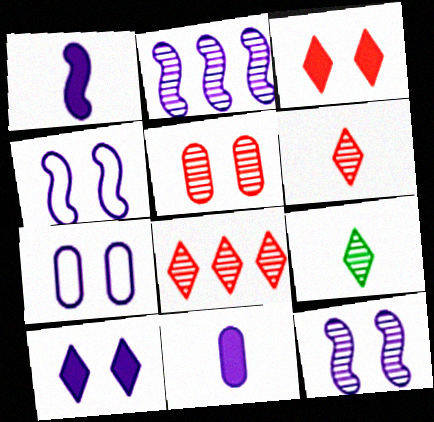[[1, 2, 4], 
[2, 5, 9], 
[7, 10, 12]]